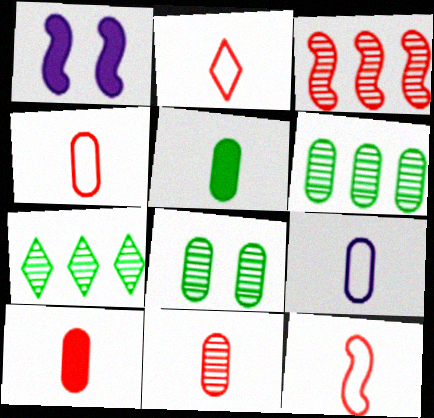[[1, 2, 6], 
[1, 4, 7], 
[2, 4, 12], 
[4, 10, 11], 
[5, 9, 11]]